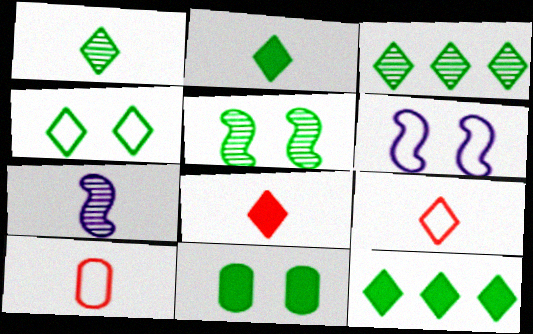[[1, 4, 12], 
[2, 3, 4], 
[2, 7, 10], 
[4, 5, 11]]